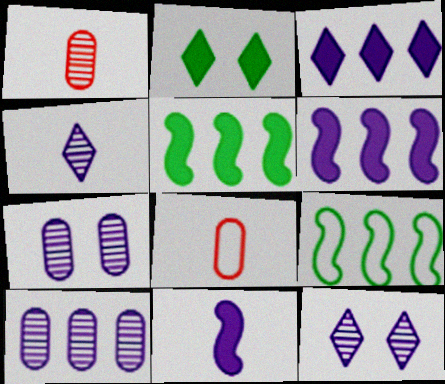[[5, 8, 12]]